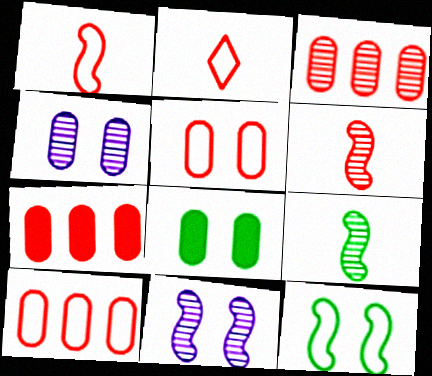[[3, 7, 10], 
[4, 5, 8]]